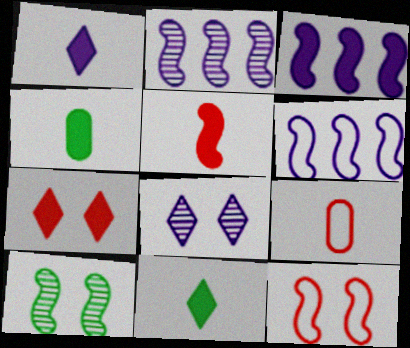[[1, 4, 5], 
[2, 3, 6], 
[3, 4, 7], 
[5, 6, 10]]